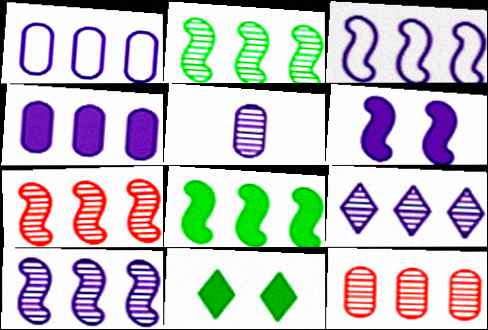[[2, 7, 10], 
[2, 9, 12], 
[3, 4, 9], 
[3, 7, 8]]